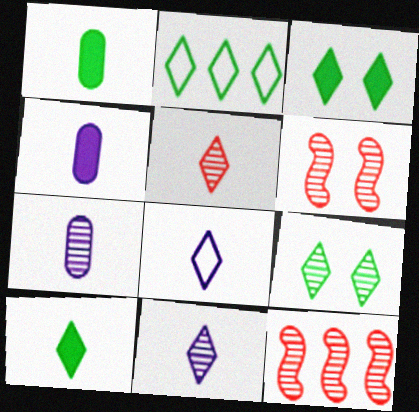[[2, 4, 6], 
[2, 9, 10], 
[5, 8, 10], 
[7, 9, 12]]